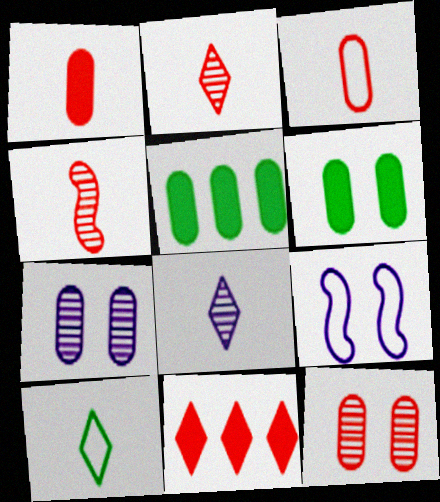[[2, 5, 9], 
[3, 5, 7]]